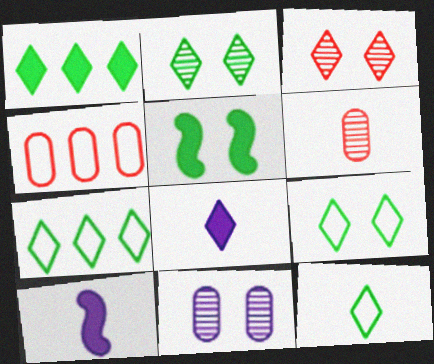[[1, 2, 12], 
[2, 4, 10], 
[3, 7, 8], 
[6, 10, 12], 
[7, 9, 12]]